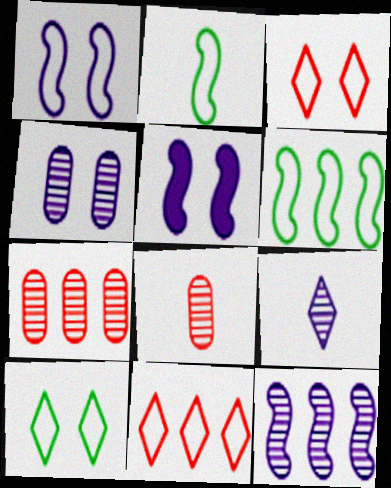[[4, 9, 12]]